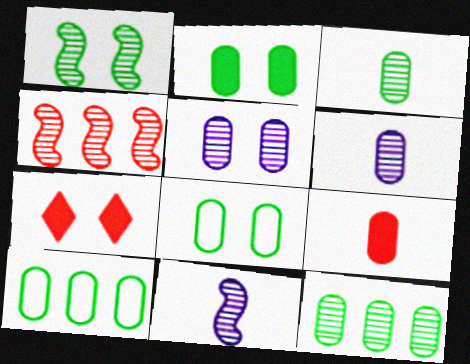[[1, 4, 11], 
[2, 3, 10], 
[5, 9, 10], 
[7, 10, 11]]